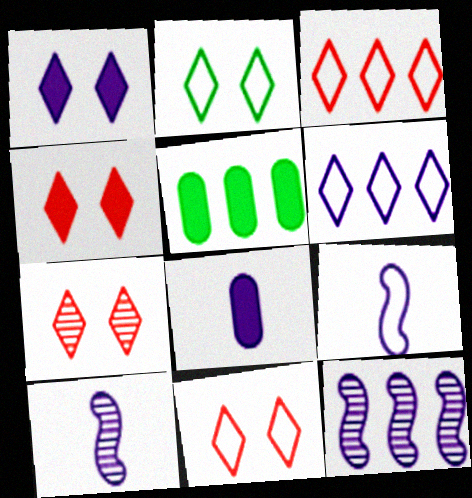[[1, 2, 7], 
[3, 5, 12], 
[4, 7, 11], 
[5, 7, 9], 
[5, 10, 11]]